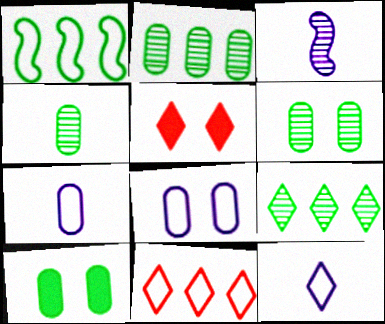[[2, 4, 6], 
[3, 10, 11], 
[5, 9, 12]]